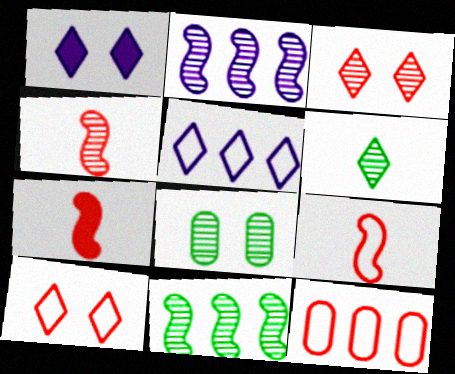[[3, 7, 12], 
[4, 7, 9], 
[5, 7, 8], 
[6, 8, 11], 
[9, 10, 12]]